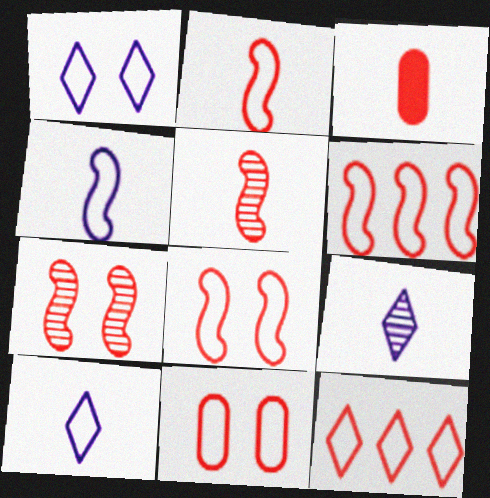[[2, 6, 8], 
[2, 11, 12], 
[3, 7, 12]]